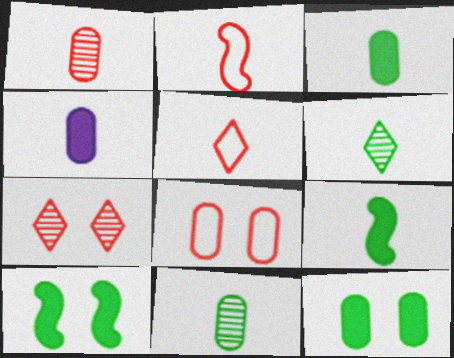[[2, 4, 6]]